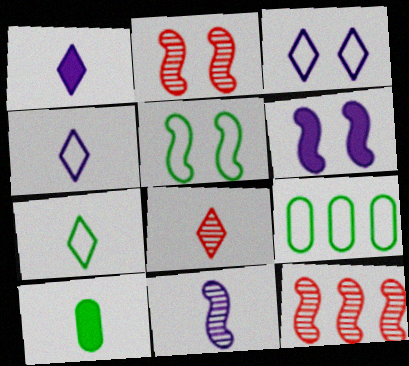[[1, 2, 9], 
[1, 7, 8], 
[2, 5, 6], 
[3, 10, 12], 
[5, 7, 9], 
[6, 8, 9]]